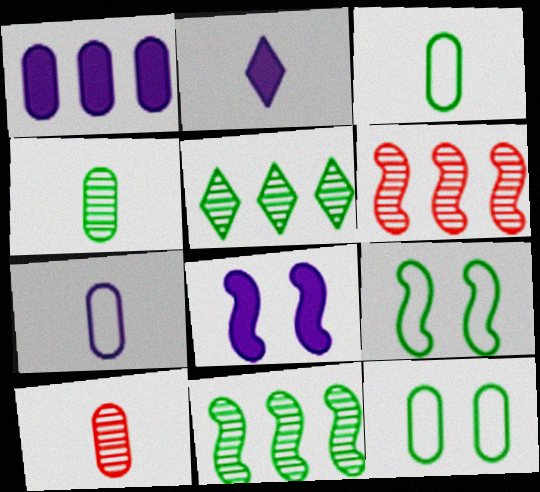[[1, 2, 8], 
[1, 10, 12], 
[2, 6, 12]]